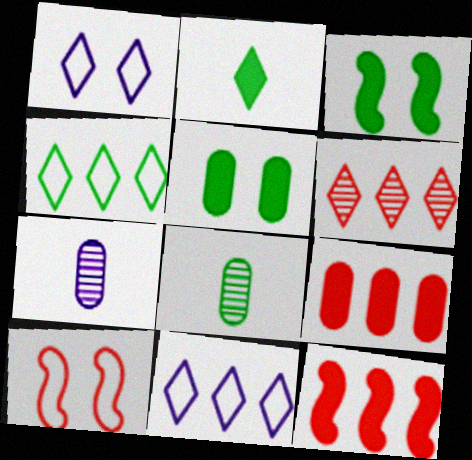[[1, 2, 6], 
[1, 8, 12], 
[3, 4, 8]]